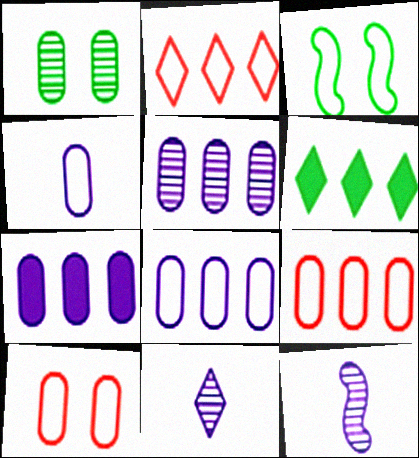[[2, 3, 4], 
[5, 7, 8], 
[6, 10, 12]]